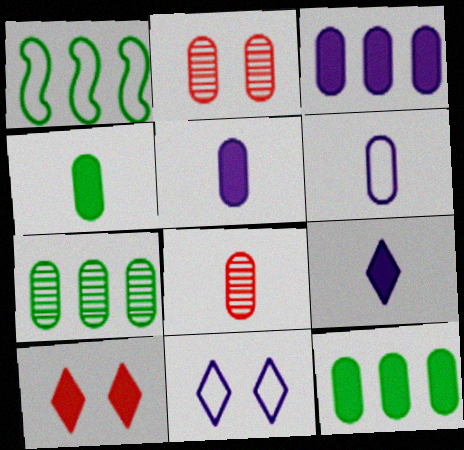[[1, 2, 9], 
[2, 6, 12], 
[4, 6, 8]]